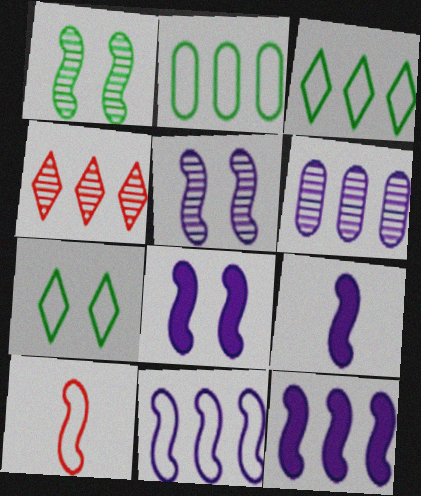[[1, 10, 12], 
[2, 4, 12], 
[5, 9, 11], 
[8, 9, 12]]